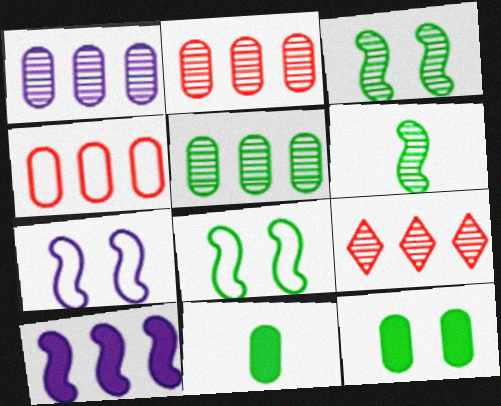[[1, 2, 5], 
[7, 9, 11]]